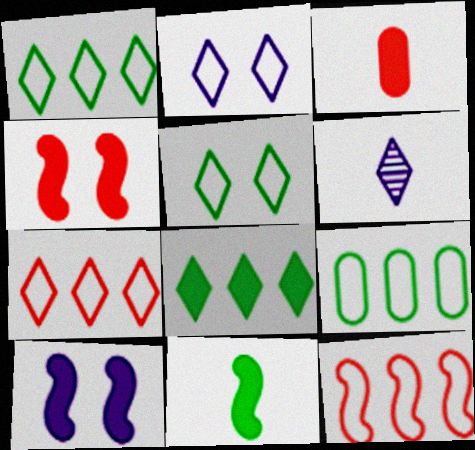[[3, 8, 10], 
[4, 6, 9]]